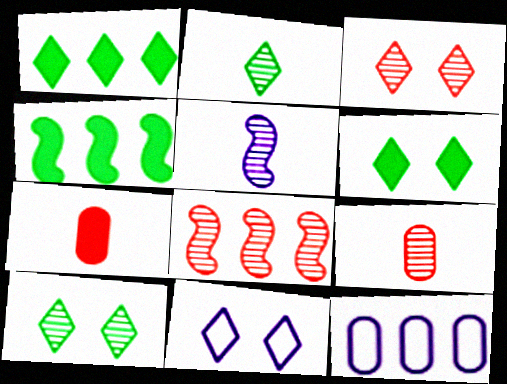[[1, 8, 12], 
[2, 5, 9], 
[3, 6, 11], 
[3, 8, 9], 
[4, 9, 11]]